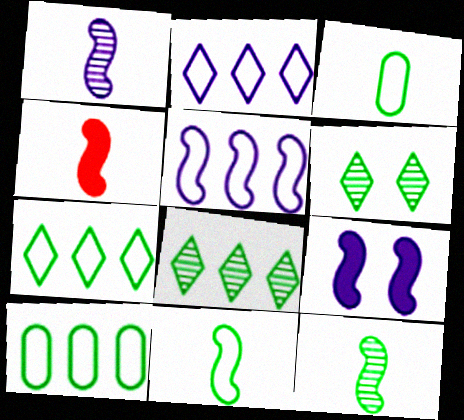[[1, 4, 11], 
[1, 5, 9]]